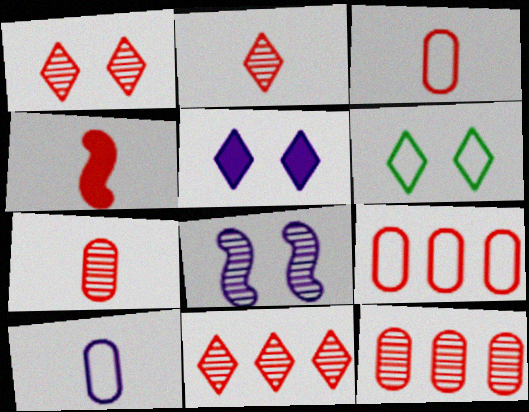[[1, 2, 11], 
[1, 4, 9], 
[1, 5, 6], 
[2, 3, 4]]